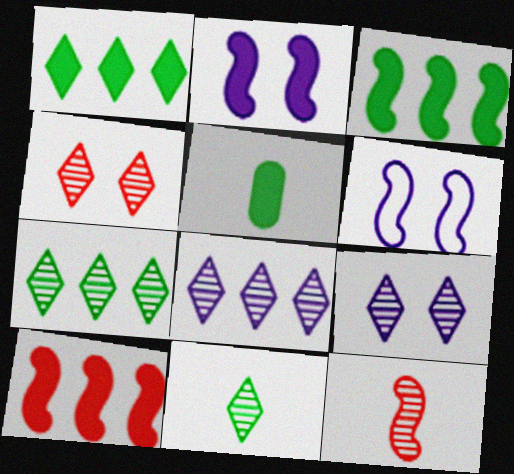[[3, 6, 12], 
[4, 8, 11]]